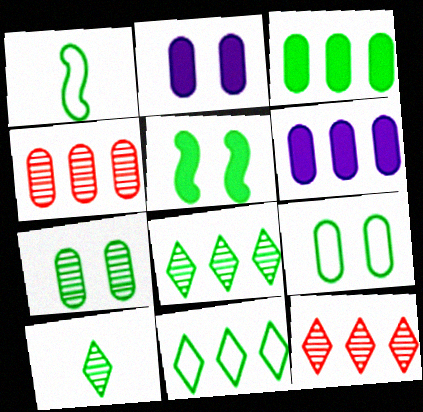[[1, 2, 12], 
[1, 9, 11]]